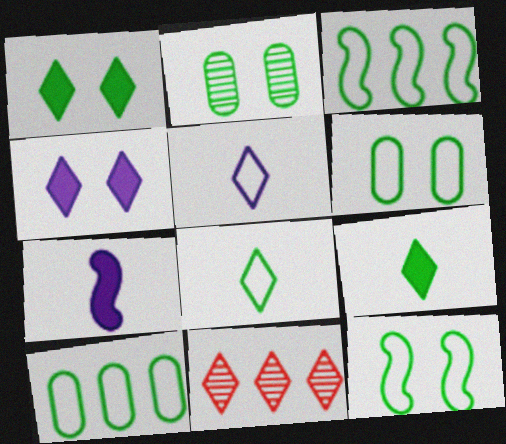[[1, 2, 12], 
[1, 5, 11], 
[2, 3, 9], 
[3, 6, 8], 
[4, 8, 11], 
[6, 7, 11], 
[8, 10, 12]]